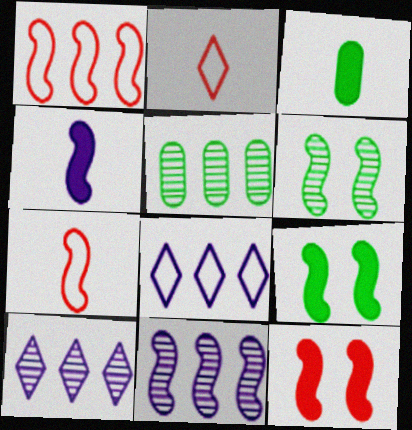[[1, 4, 6], 
[7, 9, 11]]